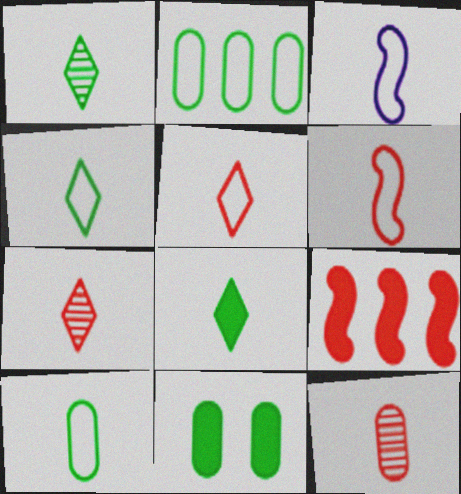[[1, 4, 8], 
[3, 5, 10], 
[3, 8, 12]]